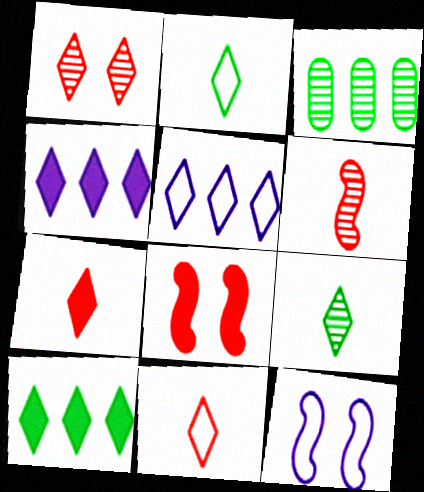[[1, 2, 4], 
[3, 7, 12]]